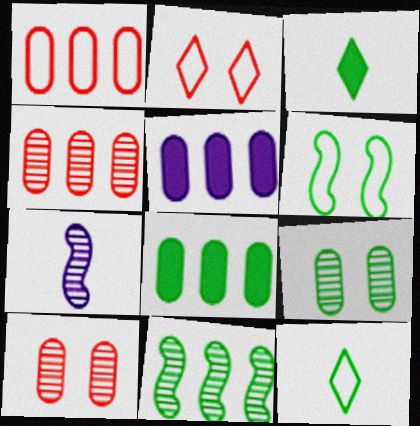[[2, 7, 8]]